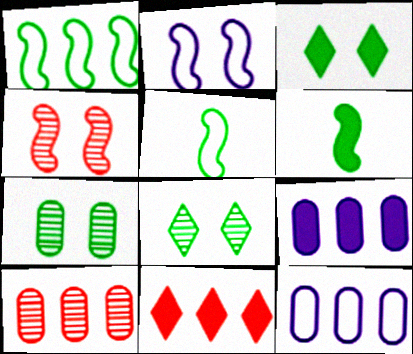[]